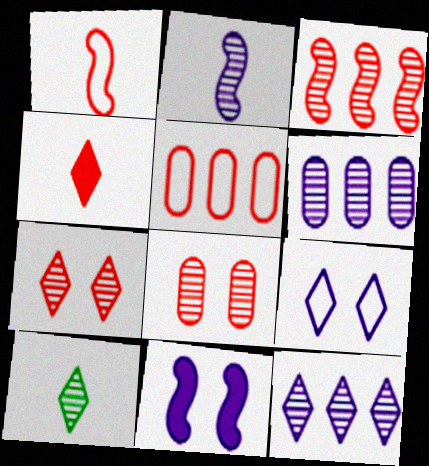[[5, 10, 11], 
[7, 10, 12]]